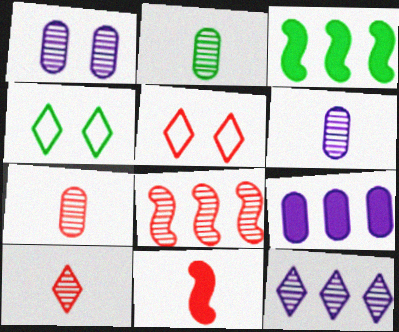[[2, 3, 4], 
[2, 6, 7], 
[3, 5, 6]]